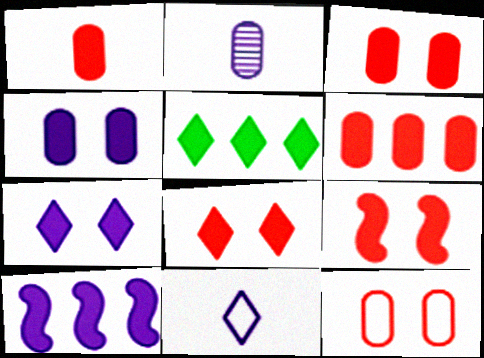[[1, 3, 6], 
[3, 8, 9], 
[5, 6, 10]]